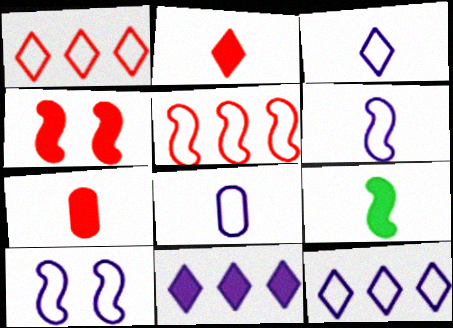[[3, 6, 8], 
[8, 10, 12]]